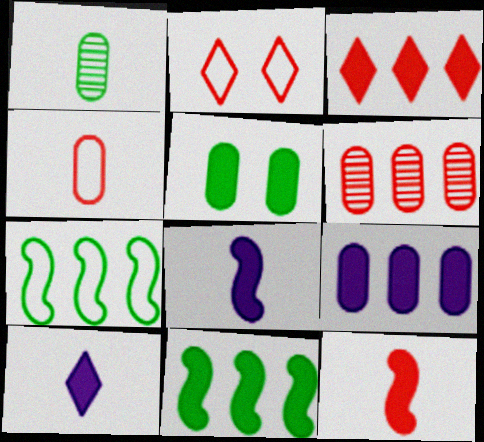[[2, 6, 12], 
[3, 5, 8], 
[3, 9, 11]]